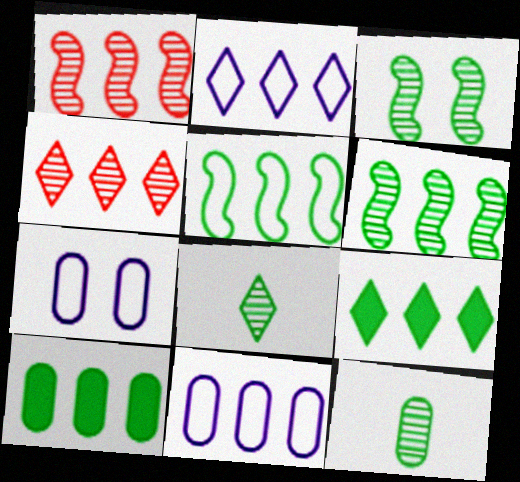[[1, 2, 10], 
[1, 9, 11], 
[2, 4, 9]]